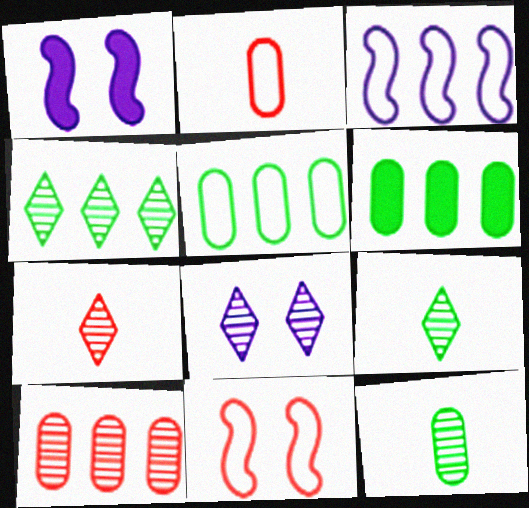[[1, 2, 4], 
[1, 5, 7], 
[4, 7, 8]]